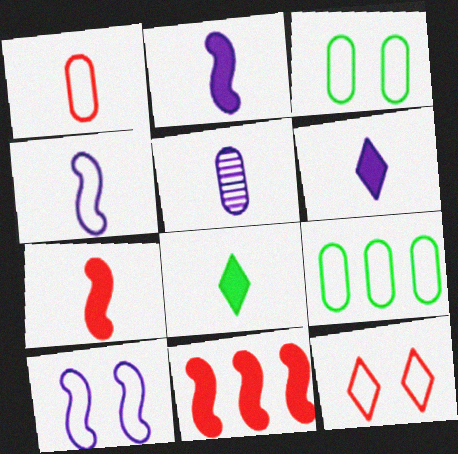[[3, 10, 12], 
[4, 5, 6], 
[4, 9, 12]]